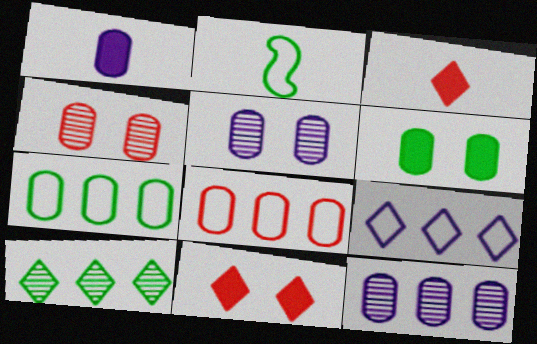[[1, 4, 7], 
[2, 6, 10], 
[2, 11, 12]]